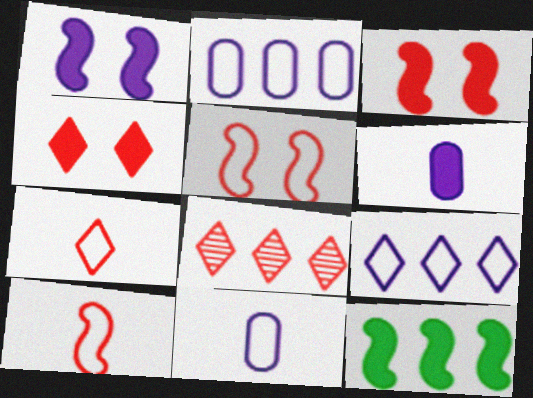[[2, 8, 12], 
[4, 6, 12], 
[4, 7, 8]]